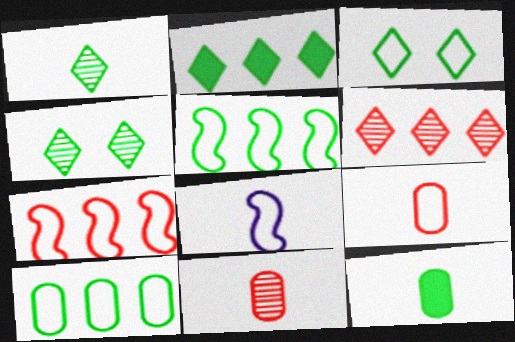[[1, 2, 3], 
[4, 5, 12]]